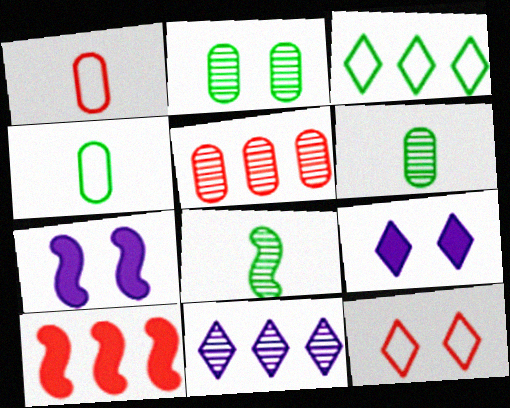[[2, 7, 12]]